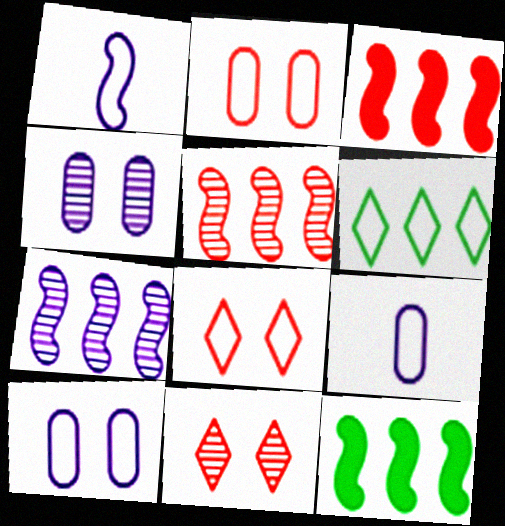[[1, 2, 6], 
[9, 11, 12]]